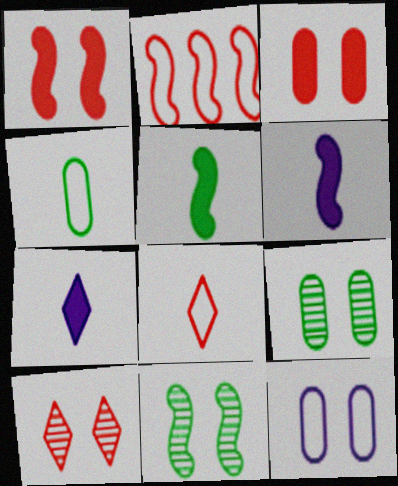[[2, 6, 11], 
[2, 7, 9], 
[3, 9, 12]]